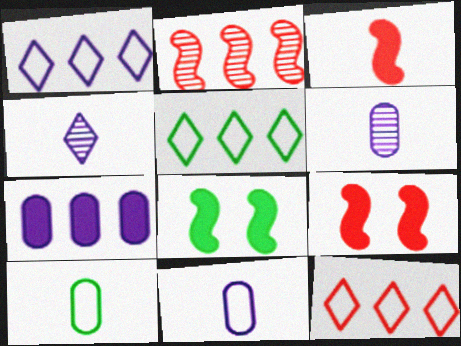[[1, 5, 12], 
[2, 5, 7], 
[3, 4, 10], 
[5, 6, 9], 
[6, 8, 12]]